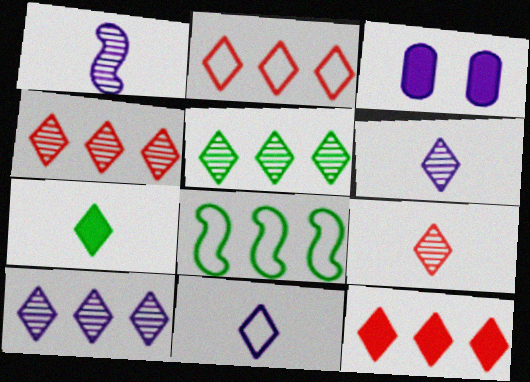[[2, 4, 12], 
[3, 8, 9], 
[4, 5, 10], 
[7, 9, 11]]